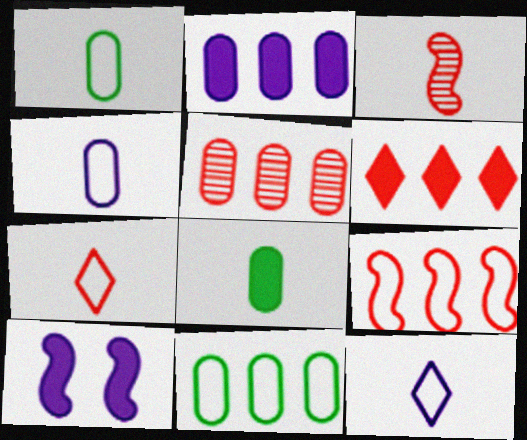[[2, 5, 11], 
[3, 8, 12], 
[5, 6, 9], 
[6, 8, 10]]